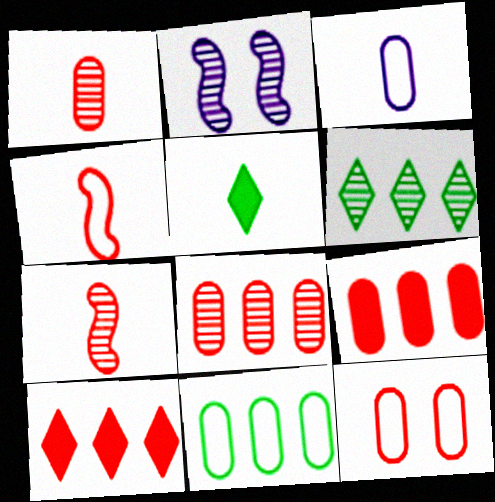[[1, 2, 6], 
[1, 9, 12], 
[3, 5, 7], 
[3, 11, 12], 
[7, 10, 12]]